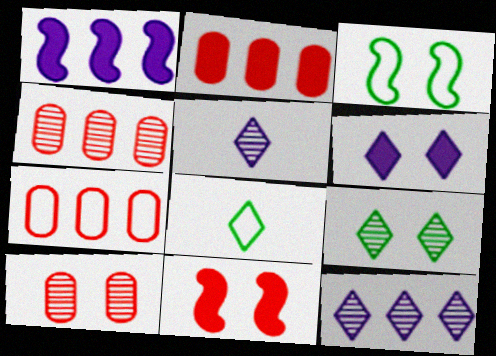[[1, 8, 10], 
[2, 3, 5], 
[2, 4, 7], 
[3, 6, 10]]